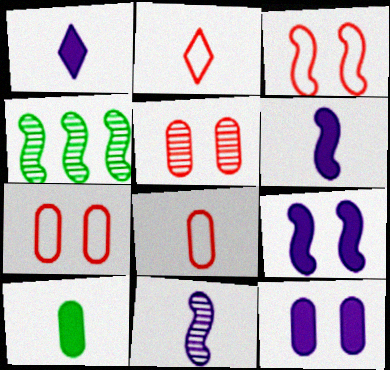[[1, 4, 7], 
[2, 4, 12], 
[2, 10, 11], 
[3, 4, 6]]